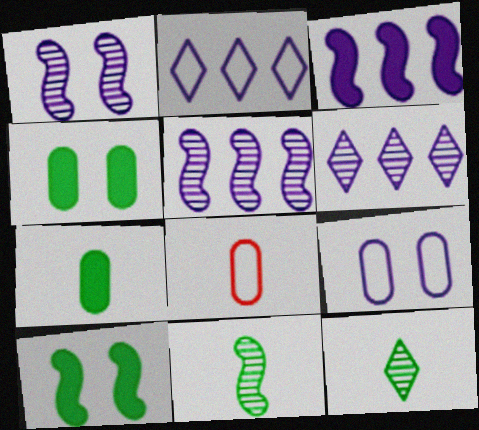[[6, 8, 10]]